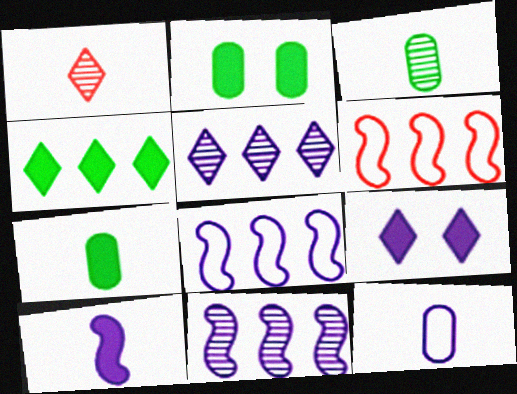[[1, 2, 8], 
[3, 6, 9], 
[9, 11, 12]]